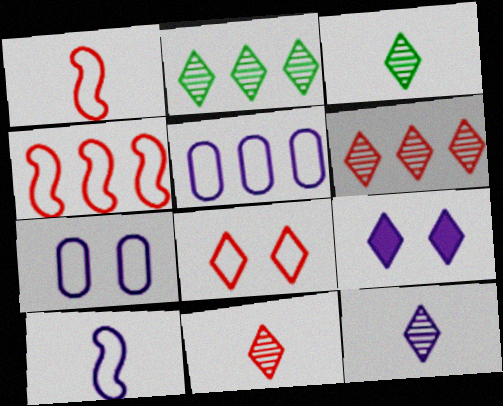[[3, 11, 12]]